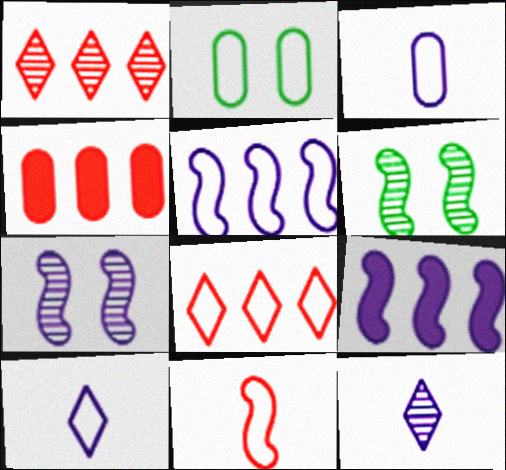[[4, 6, 10], 
[6, 9, 11]]